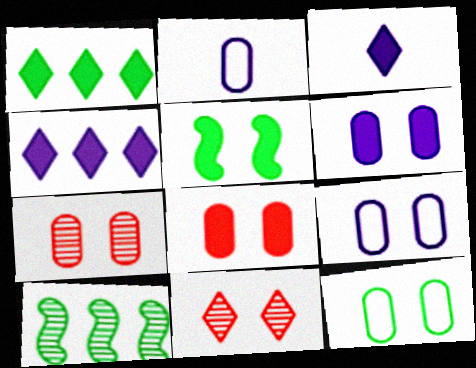[[5, 9, 11], 
[6, 7, 12]]